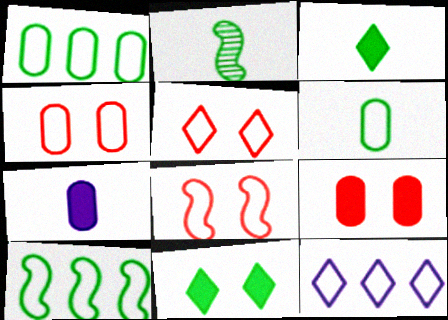[[1, 2, 11], 
[2, 3, 6], 
[2, 9, 12], 
[4, 5, 8], 
[6, 8, 12]]